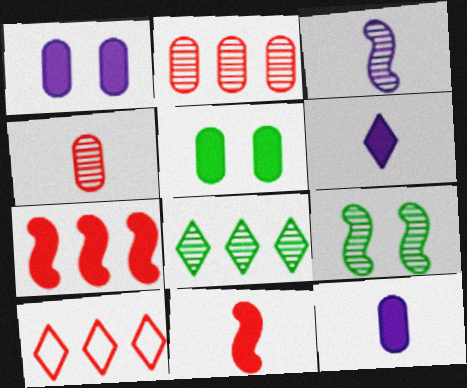[[2, 7, 10], 
[3, 5, 10], 
[5, 6, 7], 
[9, 10, 12]]